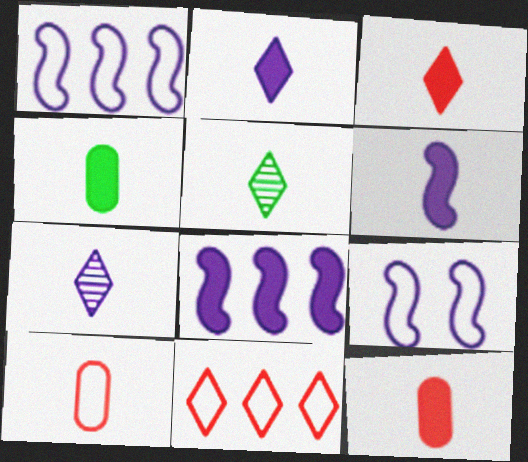[[3, 4, 6], 
[5, 6, 10]]